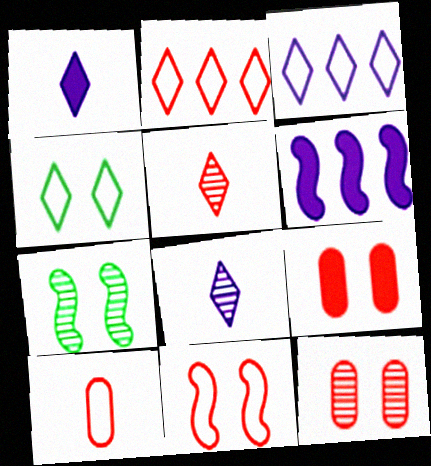[[2, 10, 11]]